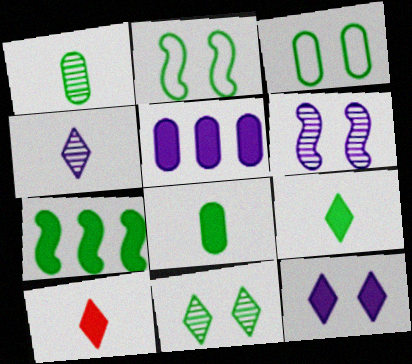[]